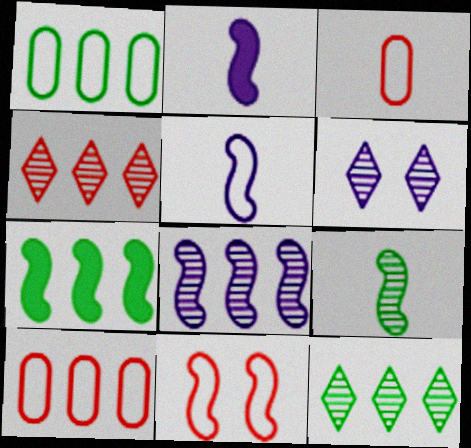[[1, 7, 12], 
[3, 6, 7]]